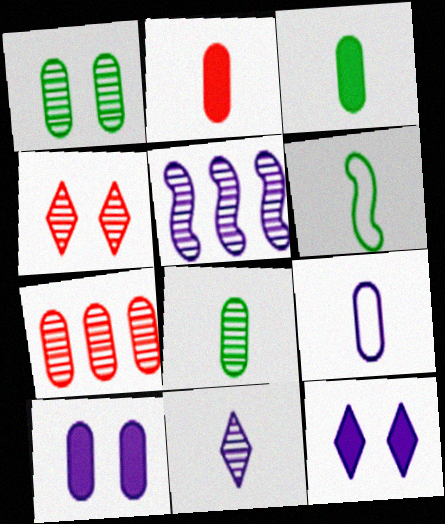[[2, 6, 11], 
[2, 8, 9], 
[4, 5, 8], 
[5, 9, 12], 
[6, 7, 12]]